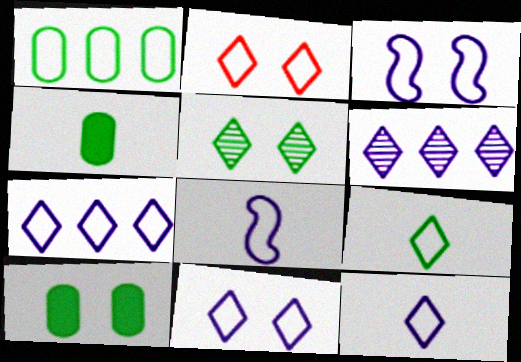[[1, 2, 8], 
[2, 7, 9], 
[7, 11, 12]]